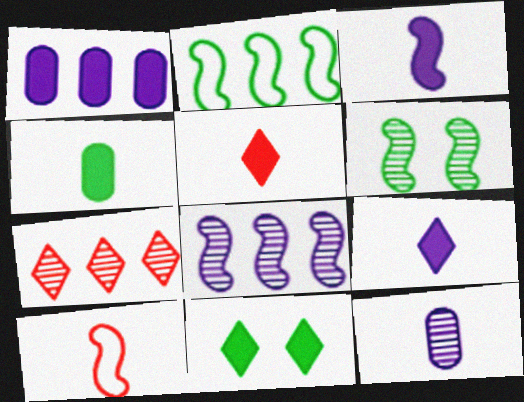[[1, 2, 7], 
[3, 4, 5], 
[6, 7, 12]]